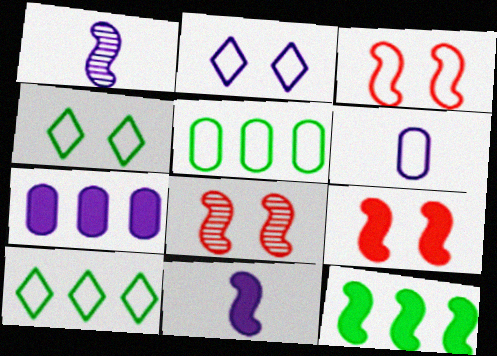[[1, 2, 7], 
[1, 3, 12], 
[3, 6, 10], 
[3, 8, 9], 
[9, 11, 12]]